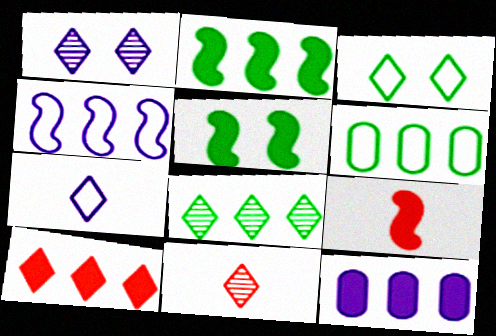[[1, 6, 9], 
[1, 8, 11], 
[2, 6, 8], 
[2, 10, 12]]